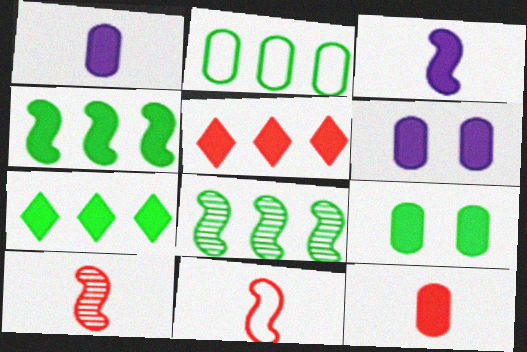[[2, 7, 8], 
[3, 5, 9]]